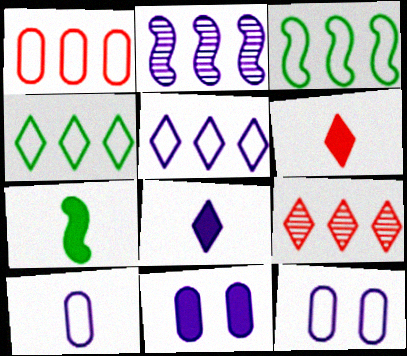[[1, 3, 5], 
[2, 8, 12], 
[7, 9, 12]]